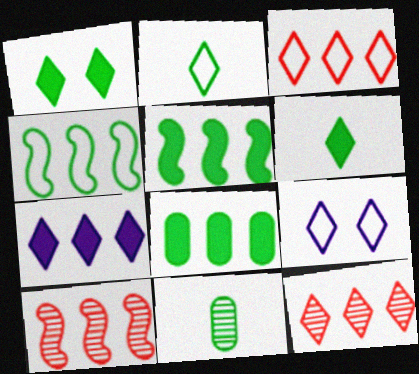[[1, 4, 11], 
[2, 3, 9], 
[6, 9, 12]]